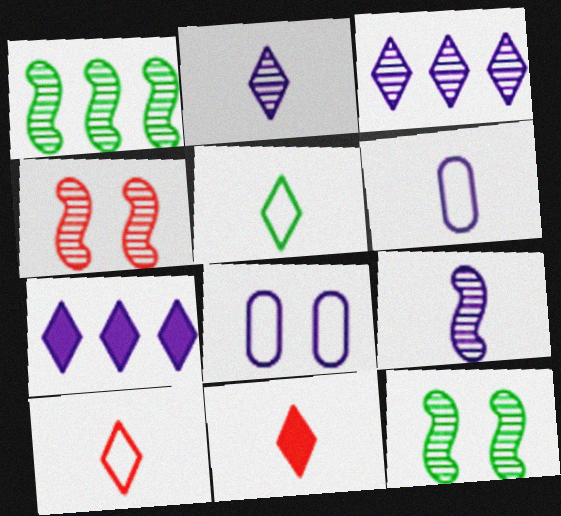[[1, 4, 9], 
[1, 8, 11], 
[2, 5, 11], 
[7, 8, 9]]